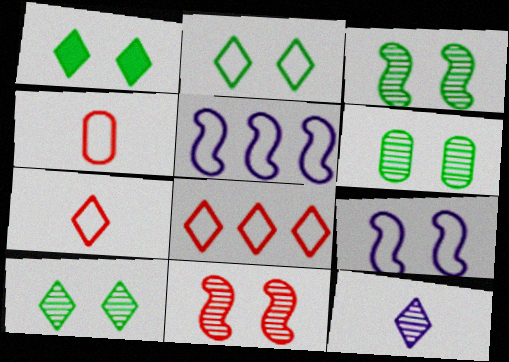[[1, 2, 10], 
[1, 8, 12], 
[2, 4, 5], 
[3, 6, 10]]